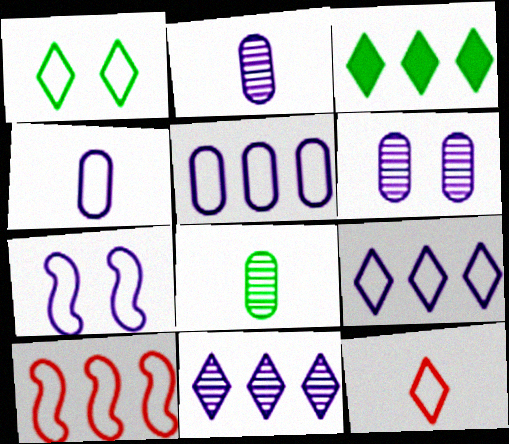[[1, 4, 10], 
[1, 9, 12], 
[4, 7, 9]]